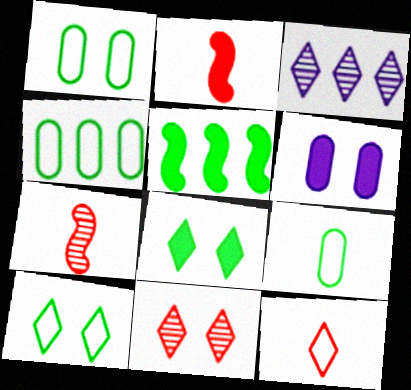[[1, 2, 3], 
[1, 4, 9], 
[3, 8, 12]]